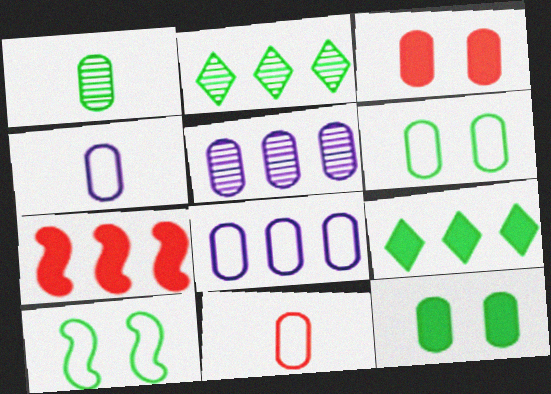[[1, 3, 8], 
[1, 9, 10], 
[2, 7, 8], 
[5, 11, 12], 
[6, 8, 11]]